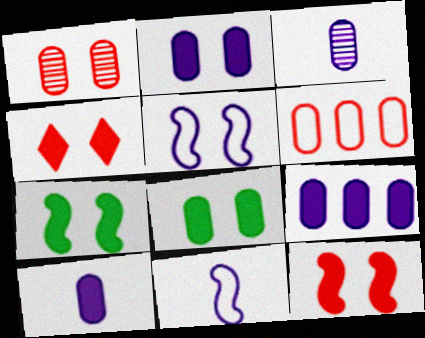[[2, 4, 7], 
[2, 9, 10], 
[3, 6, 8]]